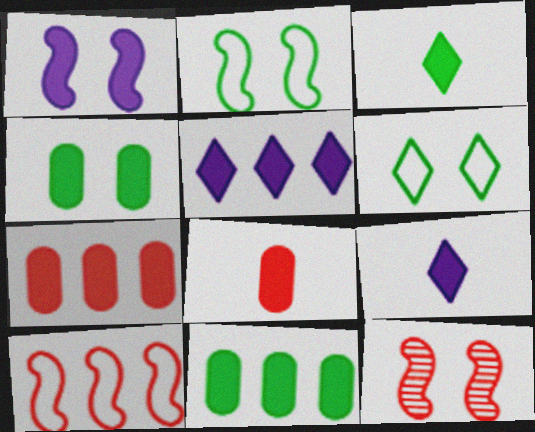[[1, 2, 12], 
[1, 3, 7]]